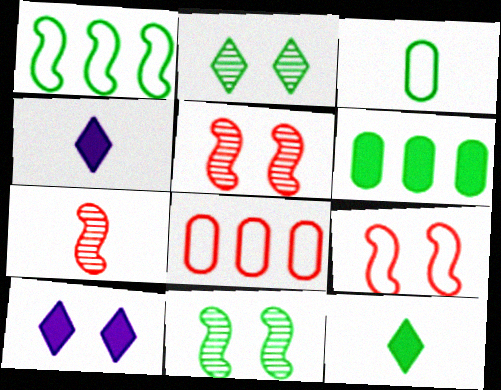[[3, 4, 7], 
[4, 8, 11]]